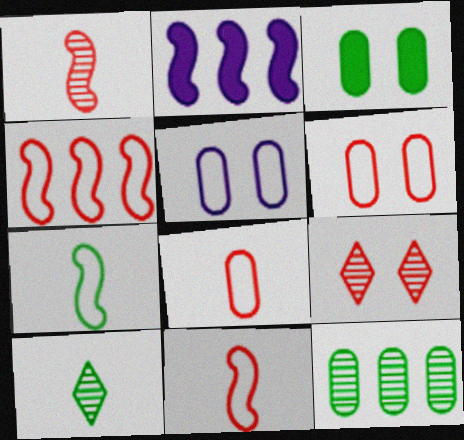[[2, 6, 10]]